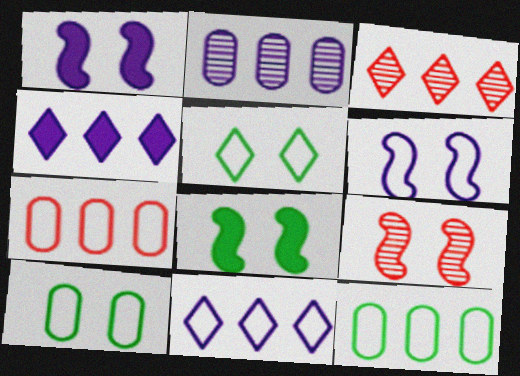[[6, 8, 9]]